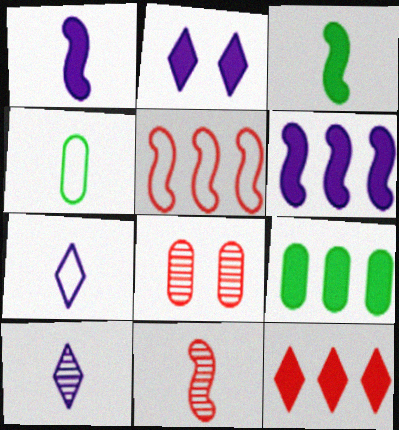[[6, 9, 12]]